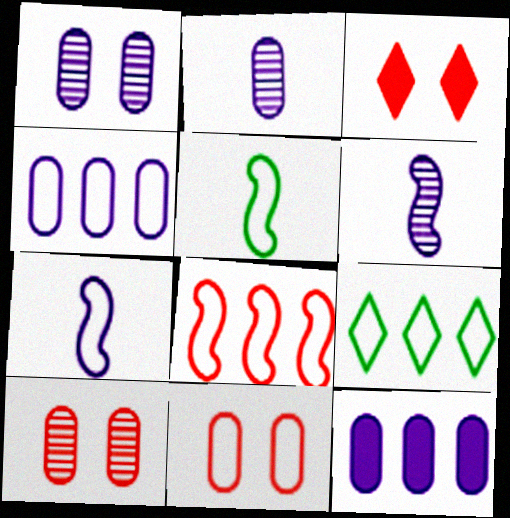[[4, 8, 9], 
[7, 9, 11]]